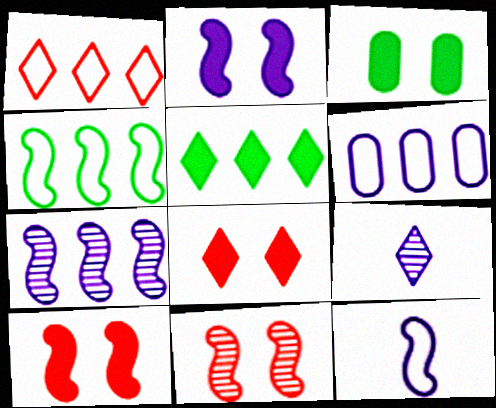[[1, 4, 6], 
[2, 3, 8], 
[2, 6, 9], 
[2, 7, 12]]